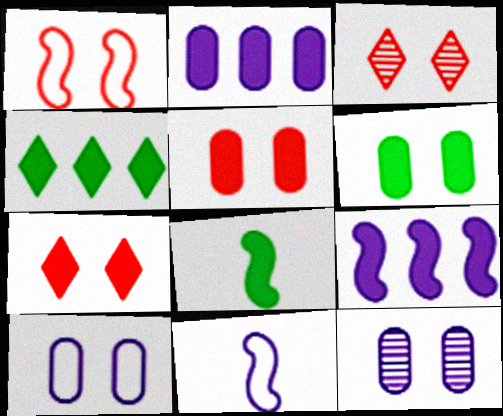[[1, 3, 5], 
[2, 7, 8], 
[4, 6, 8]]